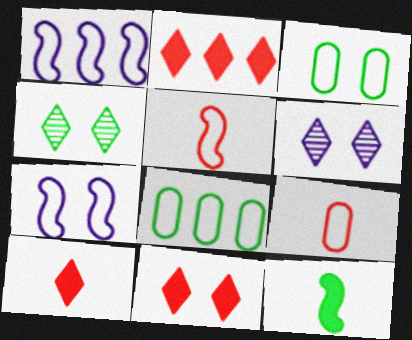[[2, 10, 11], 
[4, 8, 12]]